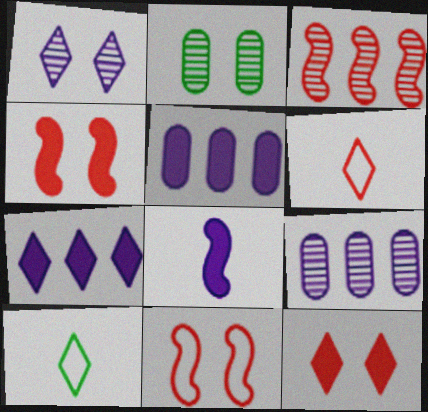[[4, 9, 10]]